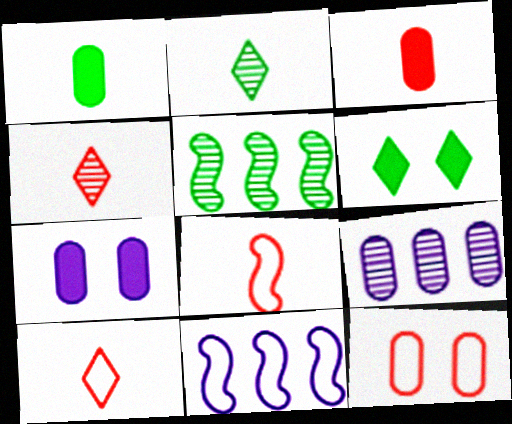[[1, 9, 12], 
[3, 4, 8], 
[5, 7, 10], 
[6, 8, 9]]